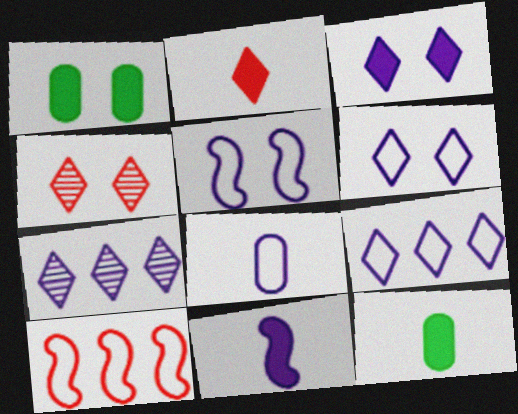[[1, 4, 5], 
[2, 11, 12], 
[5, 8, 9]]